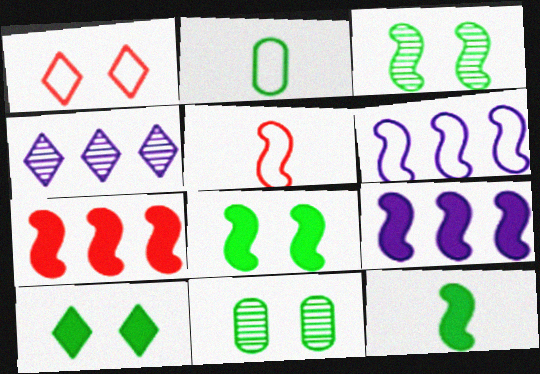[[1, 2, 6], 
[3, 5, 9]]